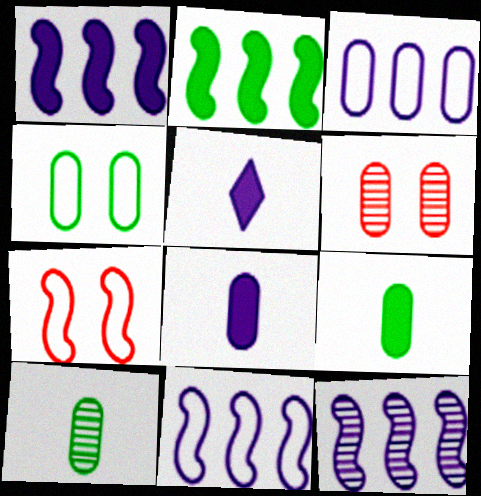[[1, 11, 12], 
[3, 6, 9]]